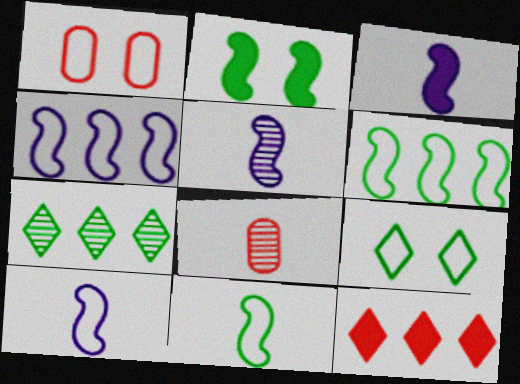[[1, 3, 7], 
[3, 5, 10]]